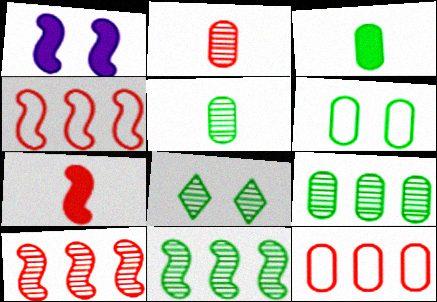[[3, 6, 9], 
[5, 8, 11]]